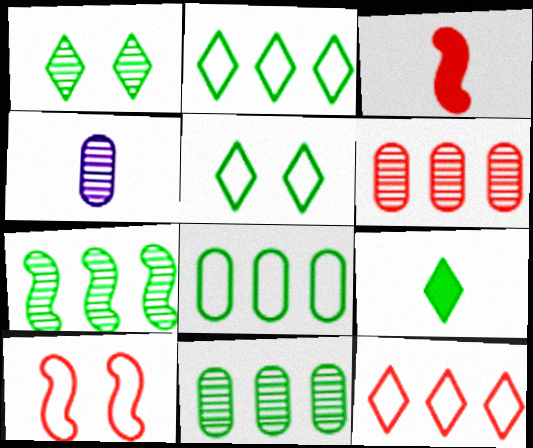[[1, 2, 9]]